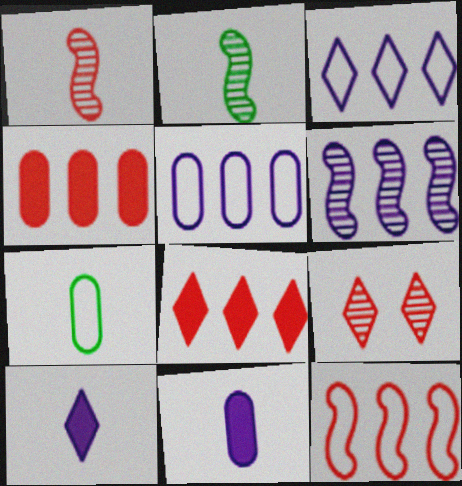[[1, 7, 10]]